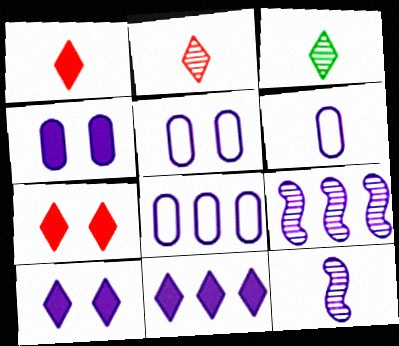[[5, 6, 8], 
[5, 11, 12], 
[6, 9, 10], 
[8, 9, 11], 
[8, 10, 12]]